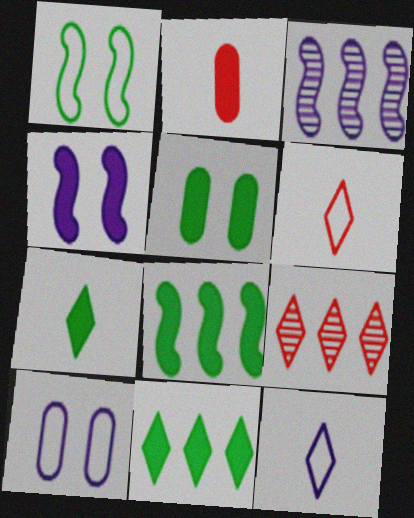[[2, 4, 11], 
[3, 5, 6], 
[5, 7, 8]]